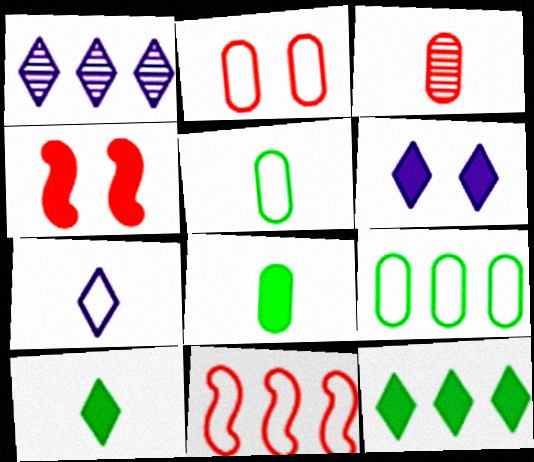[[1, 4, 5], 
[1, 6, 7]]